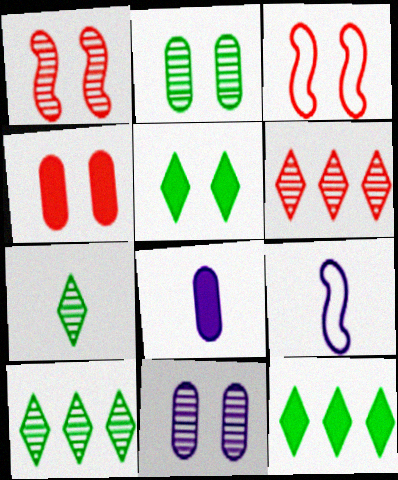[[3, 5, 11], 
[3, 8, 10], 
[4, 9, 10]]